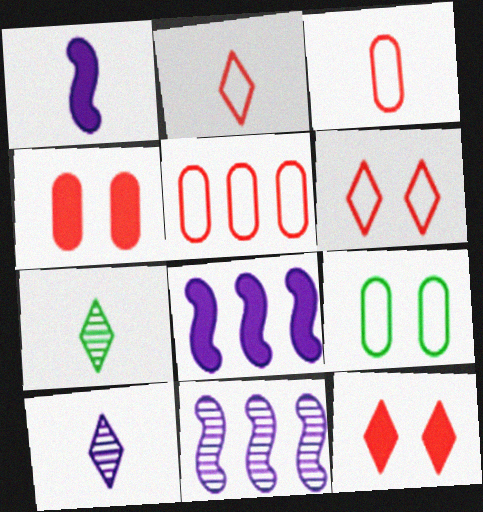[[1, 3, 7]]